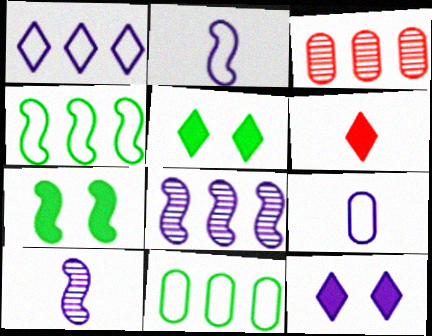[[2, 3, 5], 
[8, 9, 12]]